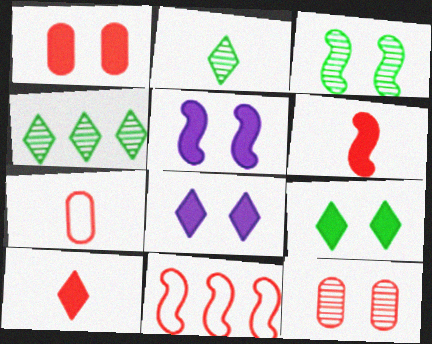[[1, 5, 9], 
[4, 5, 7], 
[10, 11, 12]]